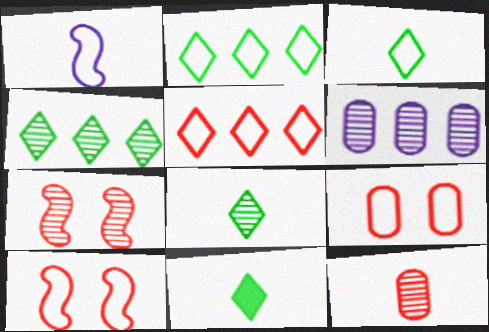[[1, 2, 9], 
[1, 11, 12], 
[3, 8, 11], 
[6, 7, 8], 
[6, 10, 11]]